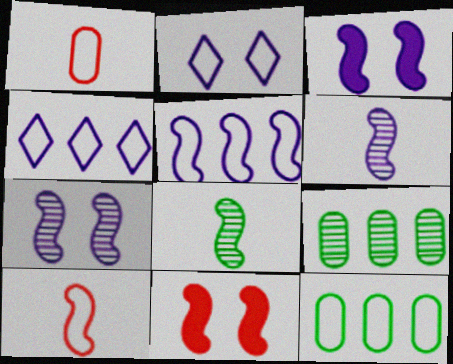[[2, 10, 12], 
[3, 5, 6], 
[5, 8, 11]]